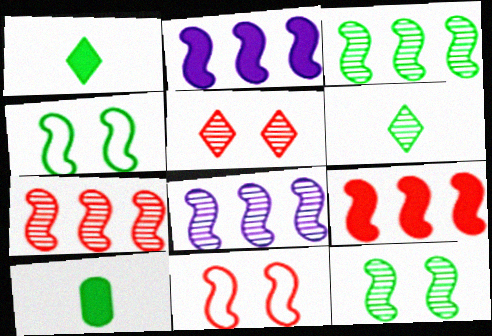[[3, 7, 8]]